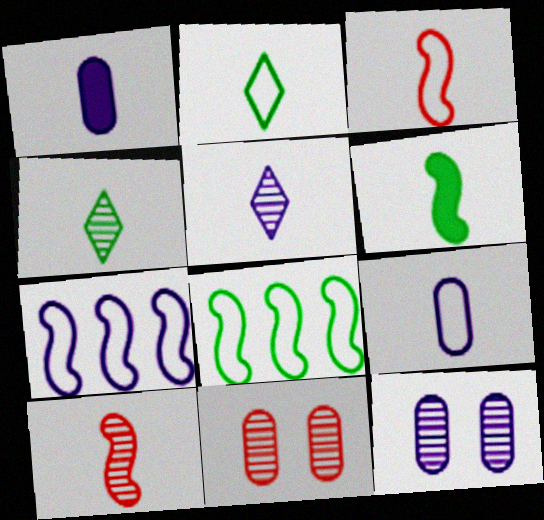[[1, 2, 10], 
[1, 3, 4], 
[2, 3, 9]]